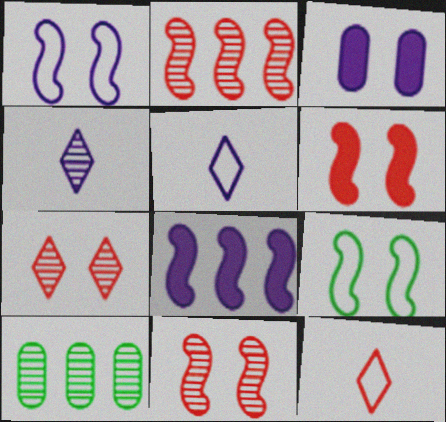[[3, 7, 9], 
[4, 10, 11], 
[5, 6, 10]]